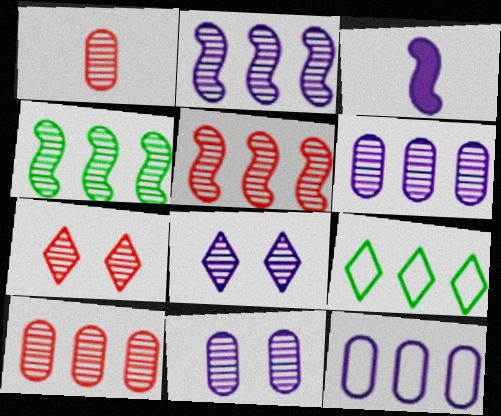[[1, 4, 8], 
[1, 5, 7], 
[2, 4, 5], 
[3, 8, 12]]